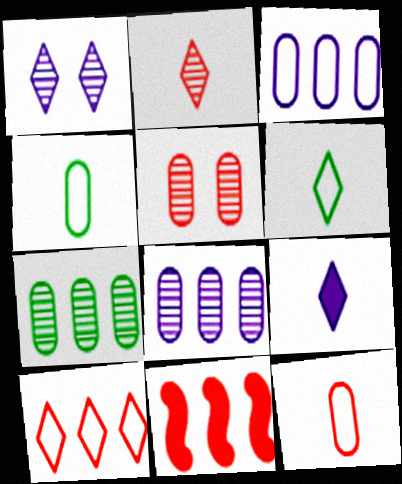[[1, 4, 11], 
[2, 6, 9]]